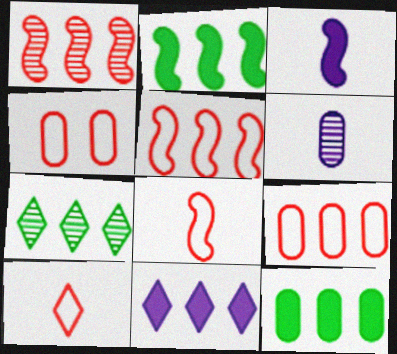[[3, 4, 7], 
[4, 5, 10], 
[4, 6, 12]]